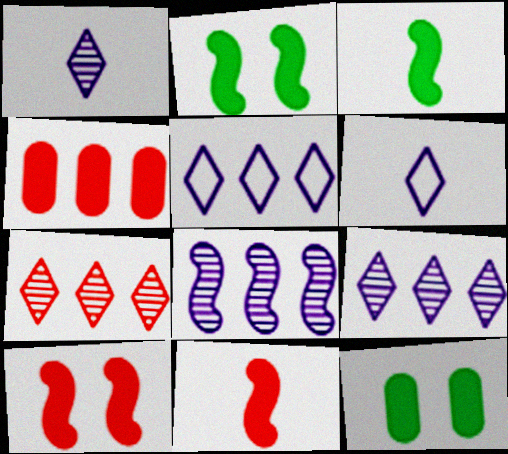[]